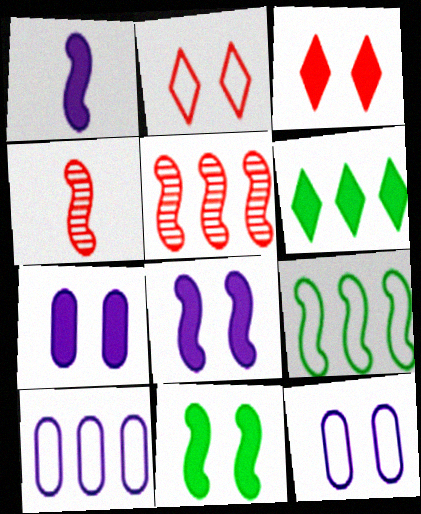[[3, 7, 11], 
[4, 6, 12], 
[4, 8, 9], 
[5, 6, 10]]